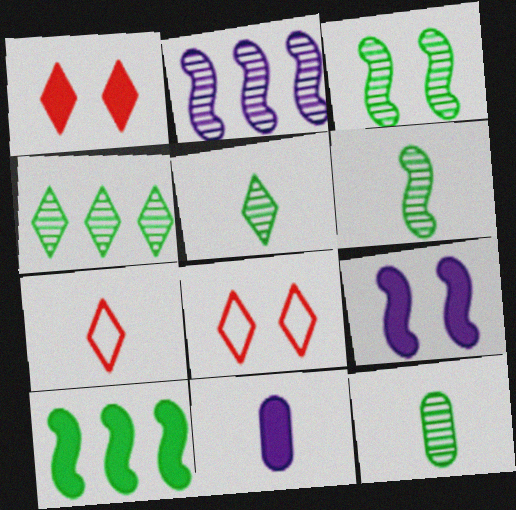[[1, 10, 11], 
[3, 4, 12], 
[5, 6, 12], 
[6, 7, 11]]